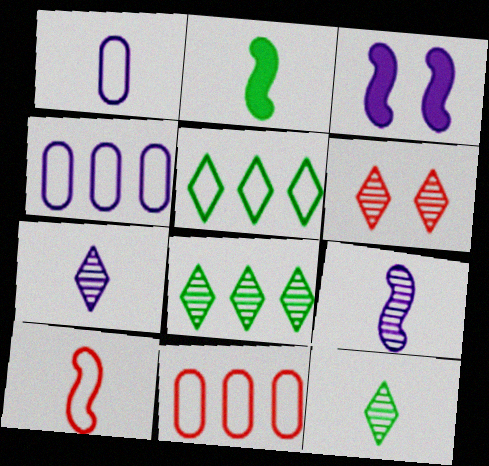[[2, 4, 6], 
[2, 9, 10], 
[3, 4, 7], 
[3, 11, 12], 
[6, 7, 8]]